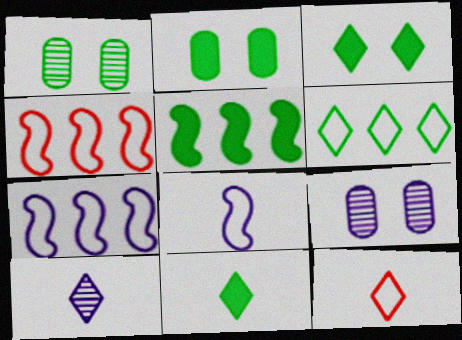[[2, 4, 10], 
[2, 5, 11], 
[4, 9, 11], 
[5, 9, 12], 
[10, 11, 12]]